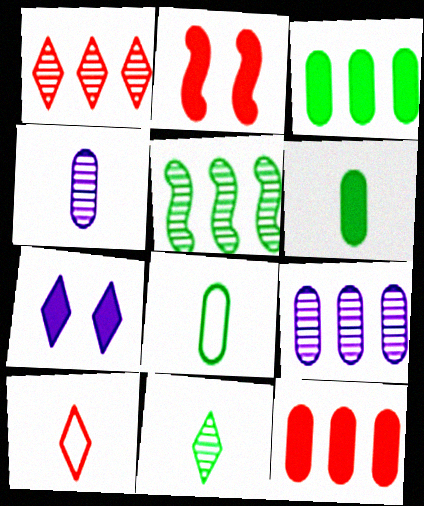[[1, 5, 9]]